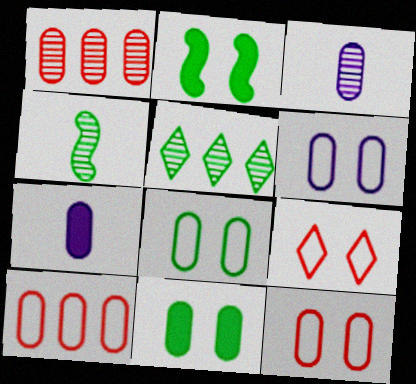[[1, 7, 8], 
[3, 10, 11], 
[6, 8, 12]]